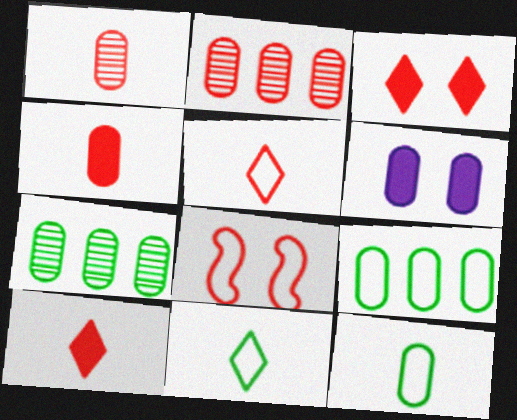[[1, 6, 9], 
[2, 6, 12], 
[2, 8, 10]]